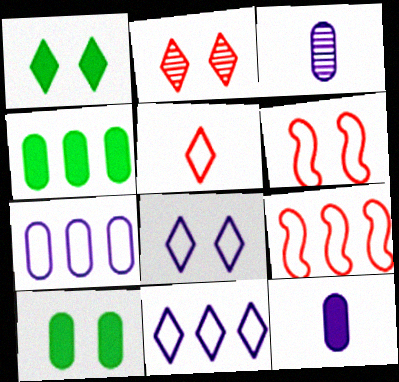[[1, 2, 8], 
[1, 3, 9]]